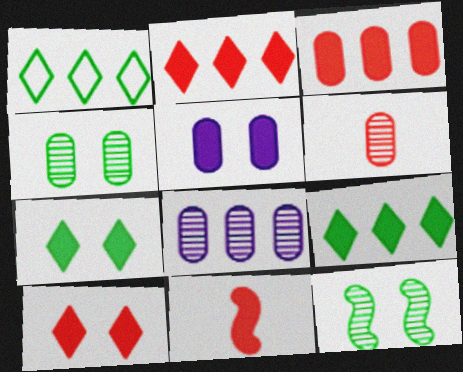[[3, 10, 11], 
[4, 6, 8], 
[5, 9, 11]]